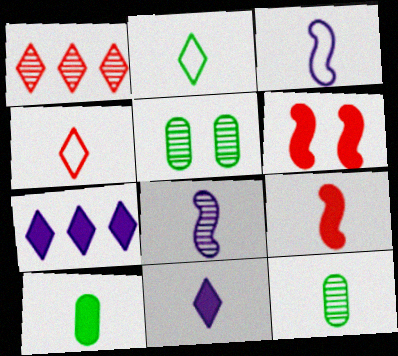[[1, 5, 8], 
[4, 8, 10], 
[6, 7, 10], 
[9, 10, 11]]